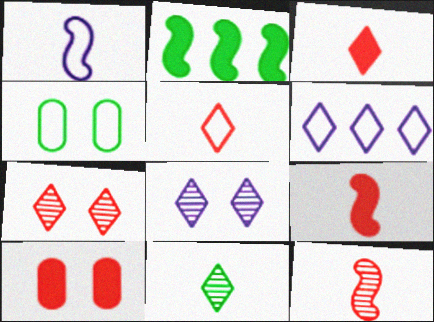[[2, 4, 11]]